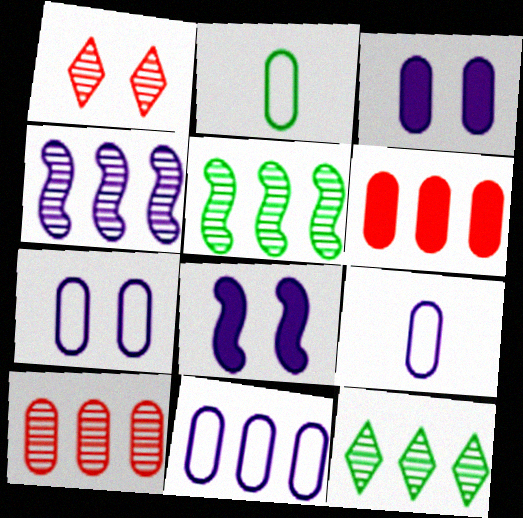[[2, 3, 10], 
[4, 10, 12], 
[7, 9, 11]]